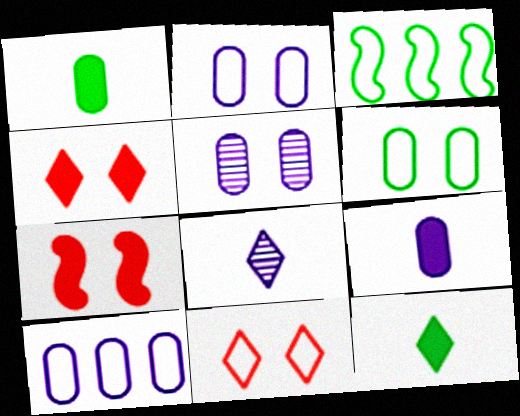[[5, 9, 10]]